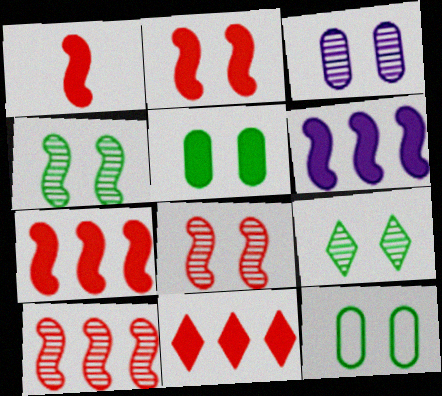[[1, 2, 7], 
[3, 8, 9]]